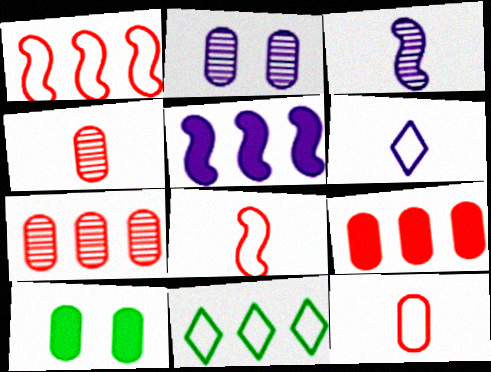[[2, 5, 6], 
[5, 7, 11]]